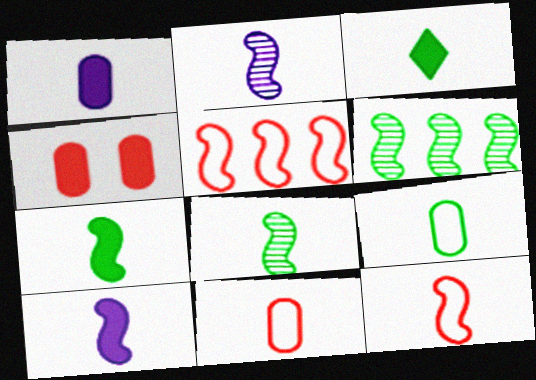[[2, 3, 11], 
[2, 7, 12], 
[3, 8, 9], 
[8, 10, 12]]